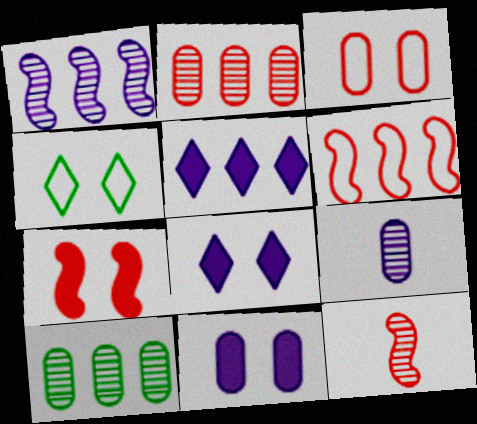[[5, 6, 10], 
[6, 7, 12]]